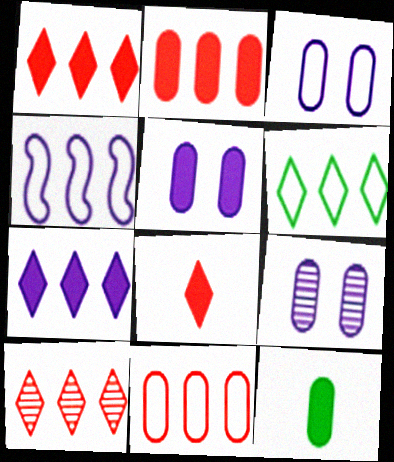[[2, 5, 12], 
[3, 5, 9], 
[4, 6, 11], 
[6, 7, 10], 
[9, 11, 12]]